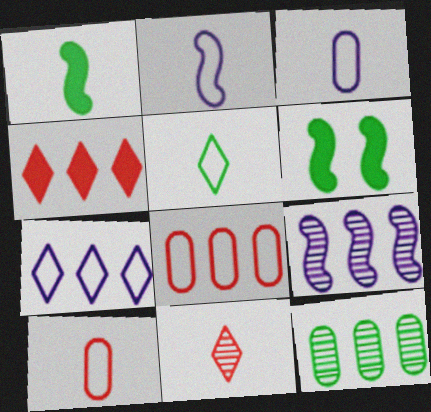[[1, 3, 11], 
[2, 5, 10], 
[5, 6, 12]]